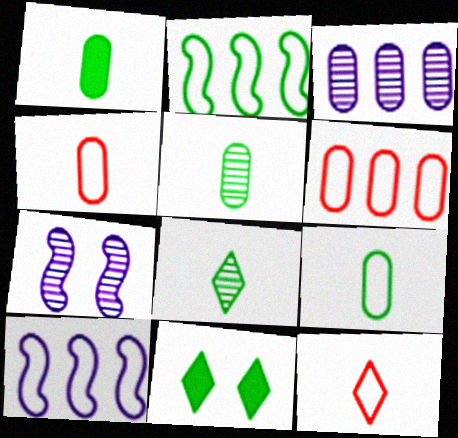[[1, 5, 9], 
[2, 5, 11]]